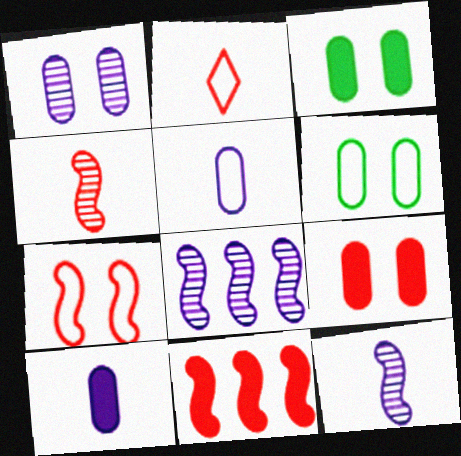[[1, 6, 9], 
[2, 3, 8], 
[4, 7, 11]]